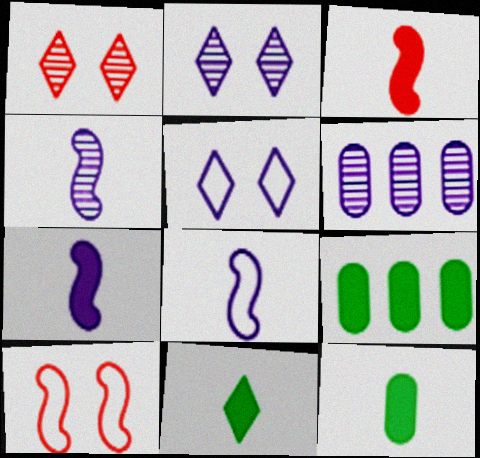[[1, 8, 9], 
[2, 4, 6], 
[4, 7, 8], 
[5, 6, 7], 
[6, 10, 11]]